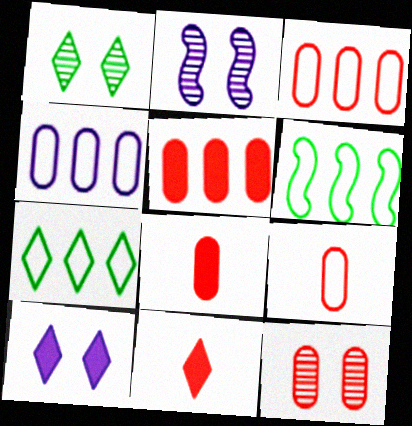[[1, 2, 12], 
[2, 7, 8], 
[3, 8, 12], 
[5, 9, 12]]